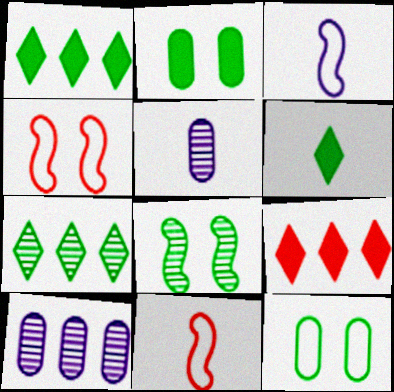[[1, 4, 5], 
[4, 6, 10], 
[5, 6, 11]]